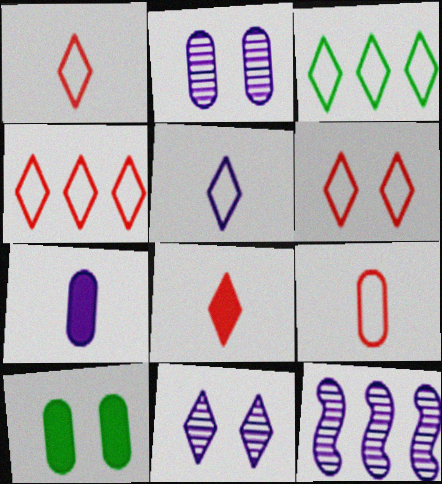[[1, 4, 6], 
[1, 10, 12], 
[3, 5, 6], 
[3, 8, 11]]